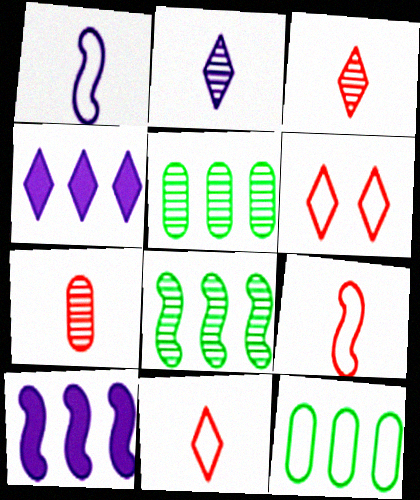[[1, 6, 12]]